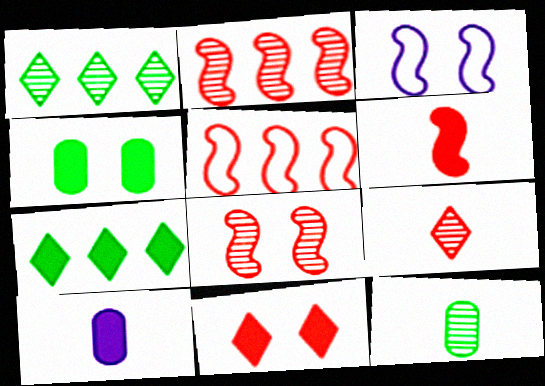[[5, 6, 8]]